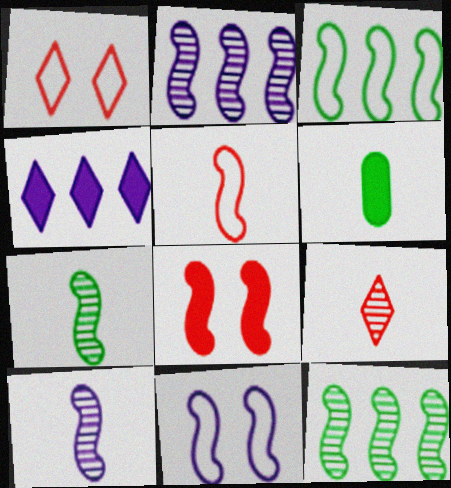[[1, 2, 6], 
[3, 5, 11], 
[3, 8, 10], 
[4, 6, 8]]